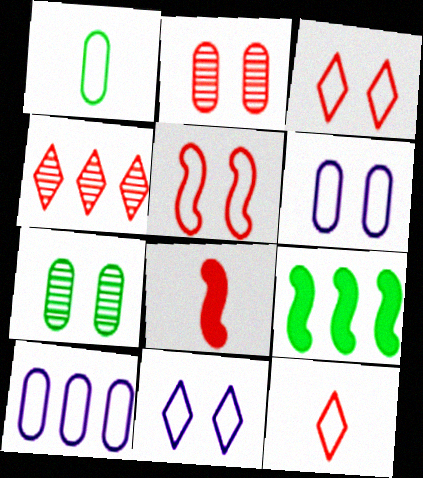[[4, 9, 10]]